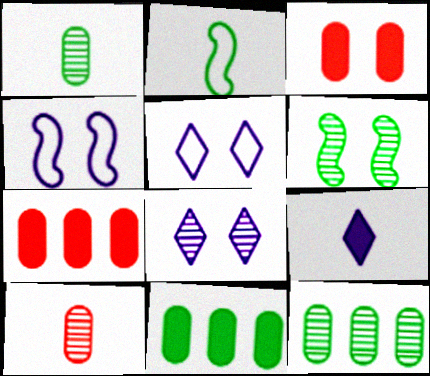[[2, 7, 8], 
[2, 9, 10], 
[3, 5, 6]]